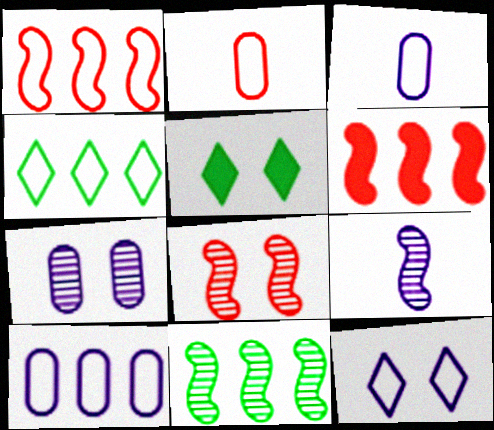[[1, 4, 10], 
[8, 9, 11]]